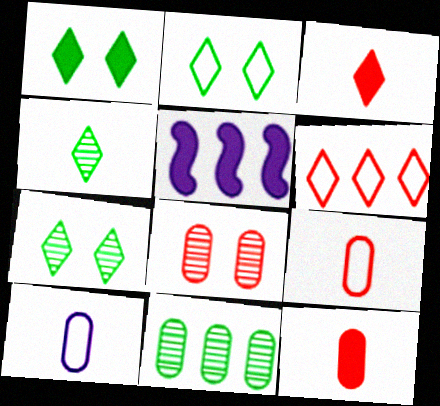[[1, 2, 7], 
[1, 5, 12], 
[5, 6, 11], 
[5, 7, 9]]